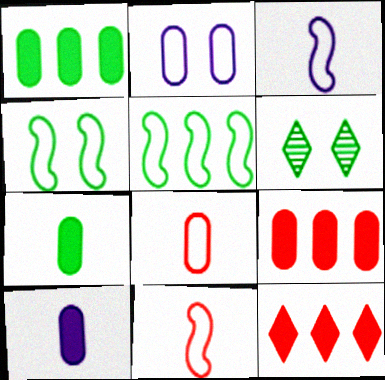[[3, 6, 9], 
[5, 6, 7]]